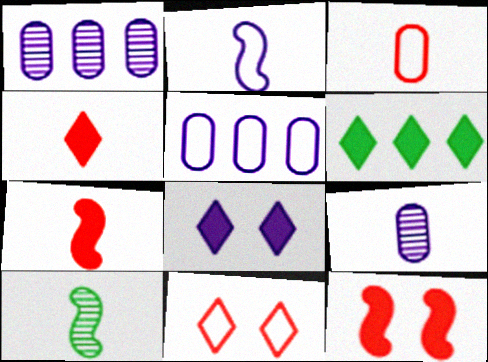[[1, 2, 8], 
[2, 7, 10], 
[4, 6, 8]]